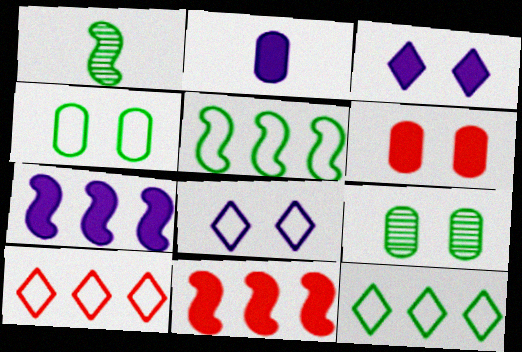[[2, 3, 7]]